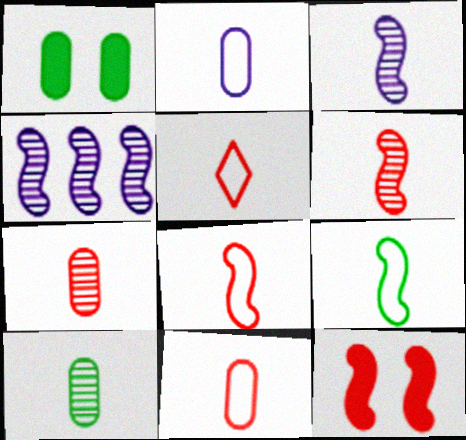[[1, 4, 5], 
[2, 5, 9], 
[4, 9, 12], 
[5, 8, 11]]